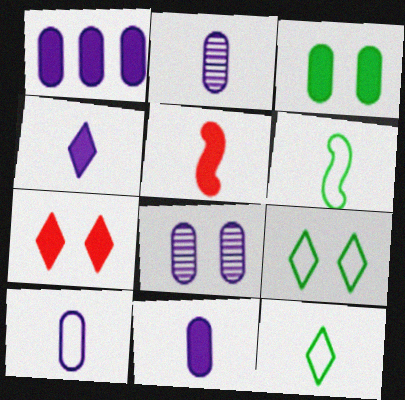[[1, 8, 10], 
[2, 5, 12], 
[2, 10, 11]]